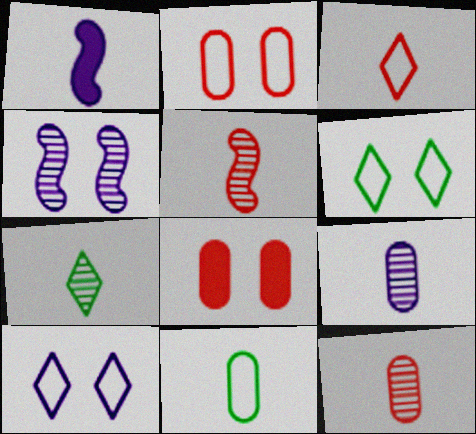[[4, 6, 8], 
[5, 7, 9]]